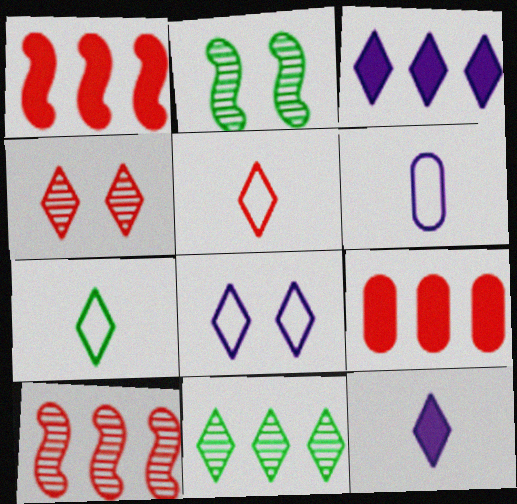[[3, 4, 7]]